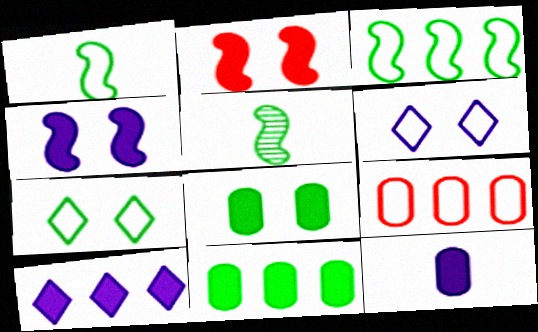[[1, 6, 9], 
[4, 10, 12], 
[5, 7, 11]]